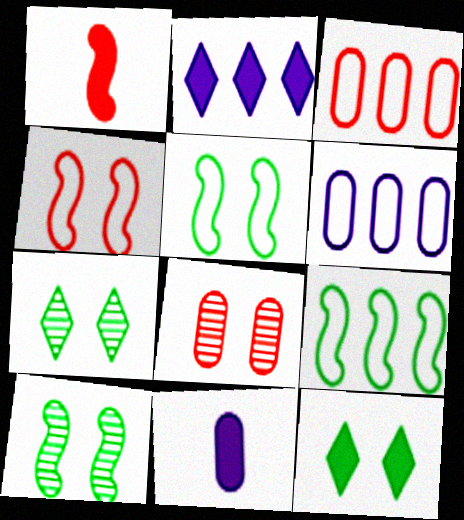[[1, 6, 7]]